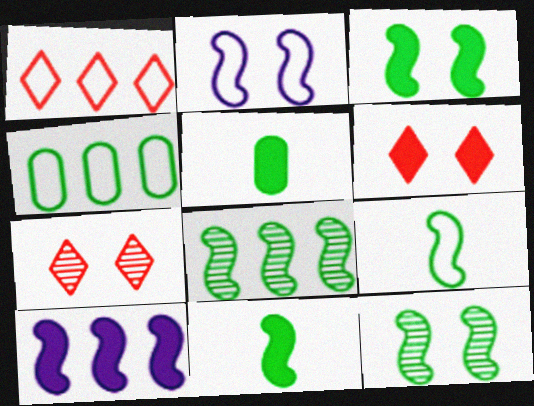[[3, 8, 9], 
[5, 6, 10]]